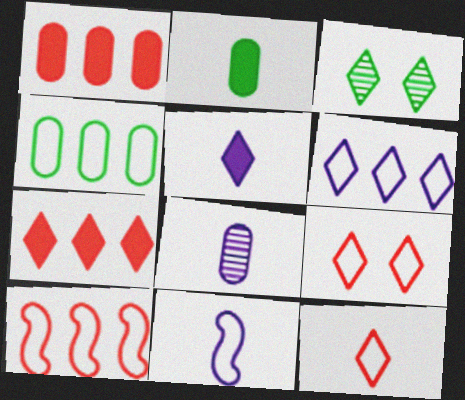[[1, 3, 11], 
[4, 6, 10], 
[4, 9, 11], 
[5, 8, 11]]